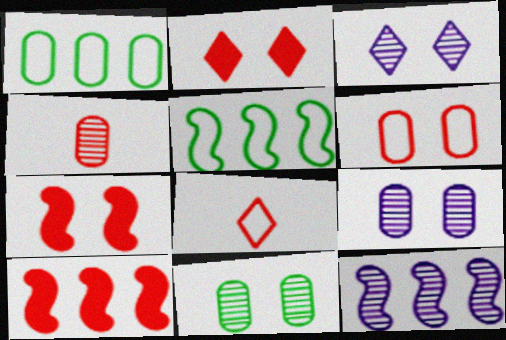[[5, 10, 12]]